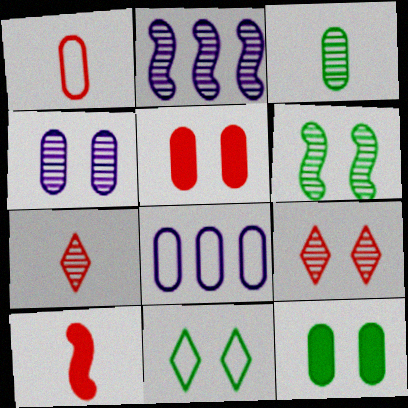[[1, 7, 10], 
[2, 3, 9], 
[3, 5, 8], 
[4, 6, 9], 
[6, 11, 12]]